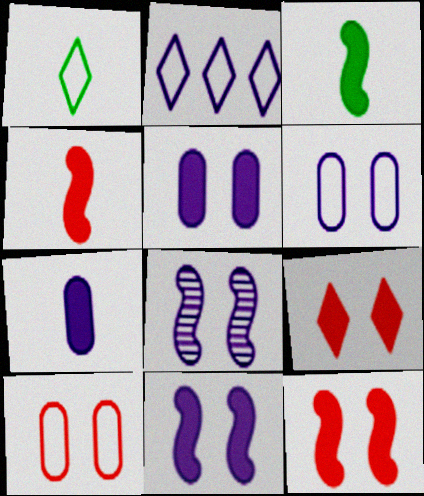[[2, 7, 8]]